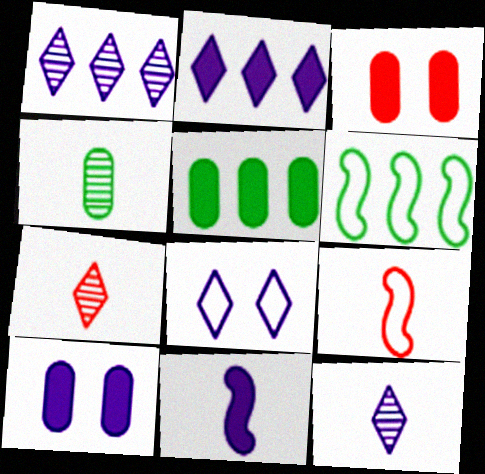[[2, 8, 12], 
[2, 10, 11], 
[3, 6, 12], 
[6, 7, 10]]